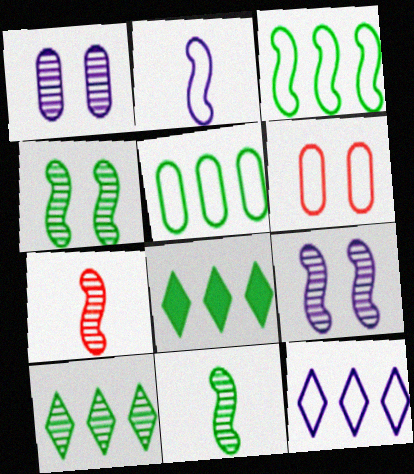[[1, 7, 10]]